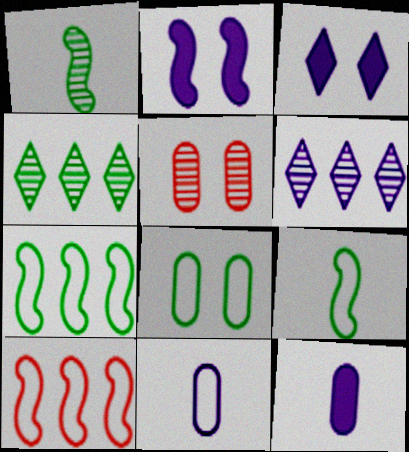[[1, 2, 10], 
[1, 5, 6], 
[2, 6, 11]]